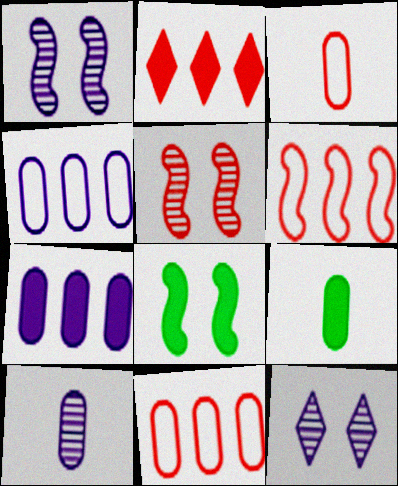[[2, 3, 5], 
[3, 9, 10], 
[6, 9, 12]]